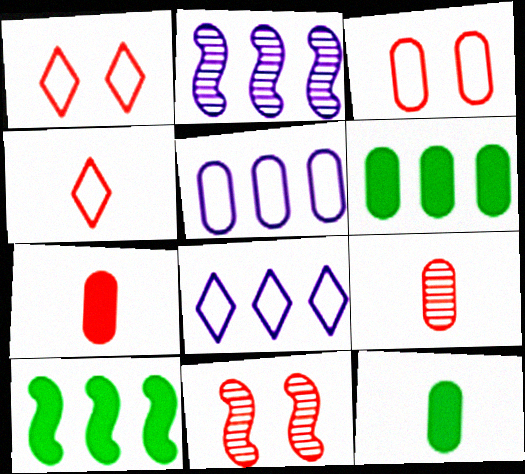[[1, 2, 12], 
[8, 11, 12]]